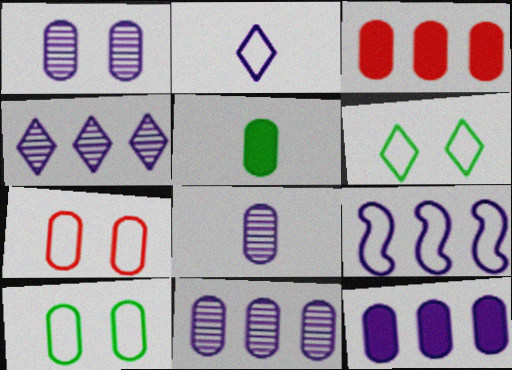[[1, 8, 11], 
[3, 8, 10], 
[4, 9, 12], 
[5, 7, 11]]